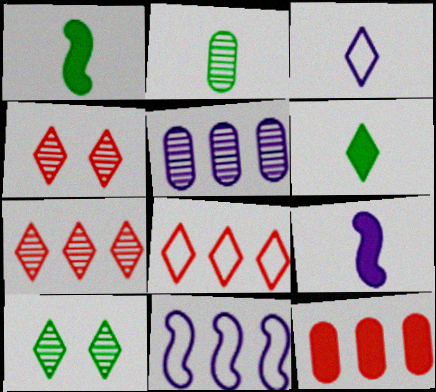[]